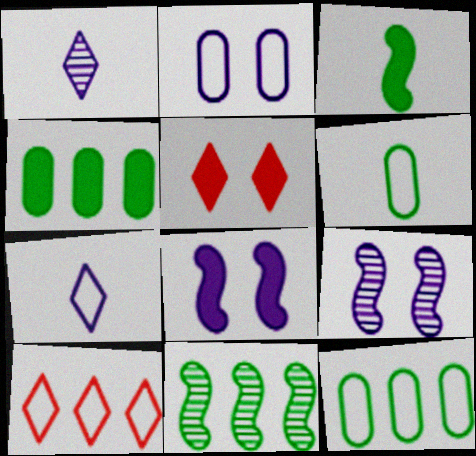[]